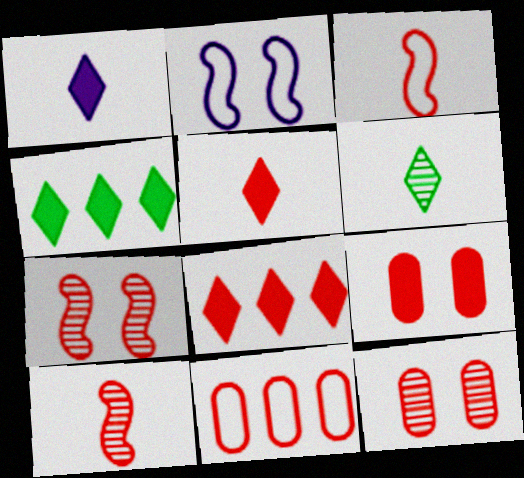[[3, 8, 12], 
[5, 7, 11]]